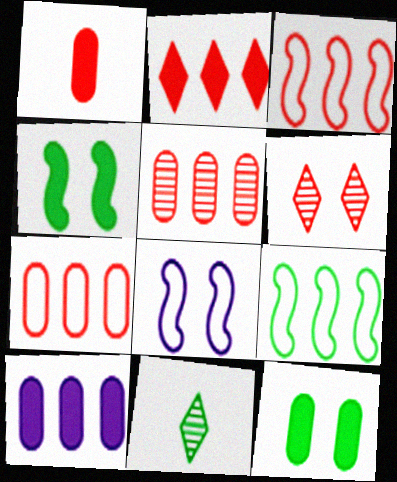[[1, 3, 6], 
[1, 10, 12], 
[2, 3, 5], 
[6, 8, 12], 
[9, 11, 12]]